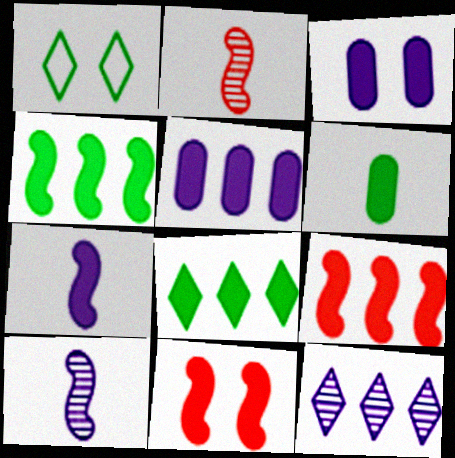[[1, 2, 5], 
[4, 7, 11], 
[5, 8, 9]]